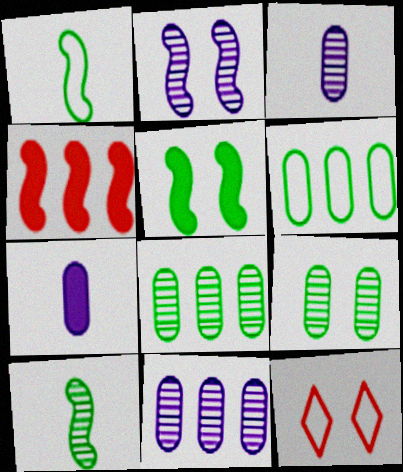[[1, 2, 4]]